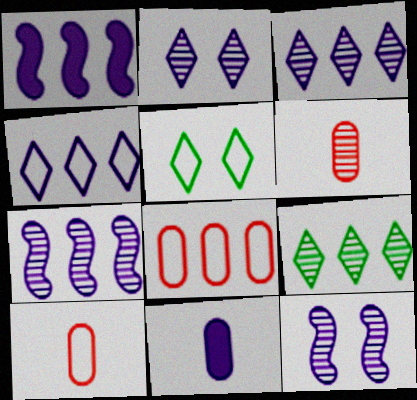[[1, 5, 6], 
[1, 8, 9], 
[4, 11, 12], 
[6, 9, 12]]